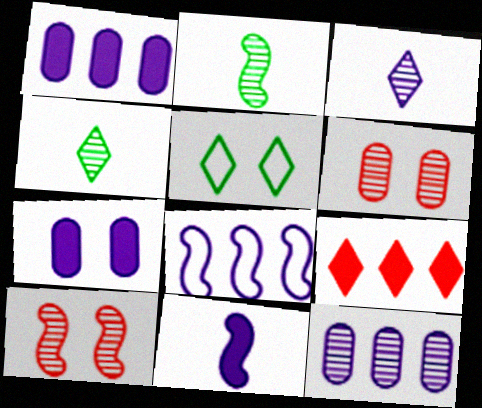[[3, 5, 9], 
[3, 7, 8], 
[4, 10, 12], 
[5, 7, 10]]